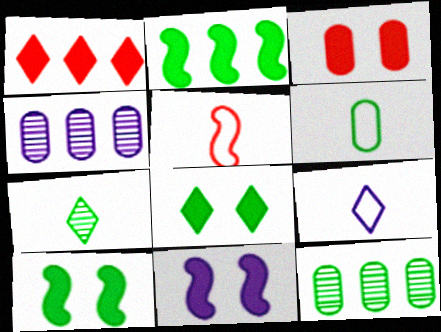[[3, 4, 6], 
[3, 8, 11], 
[4, 5, 8], 
[4, 9, 11], 
[5, 6, 9]]